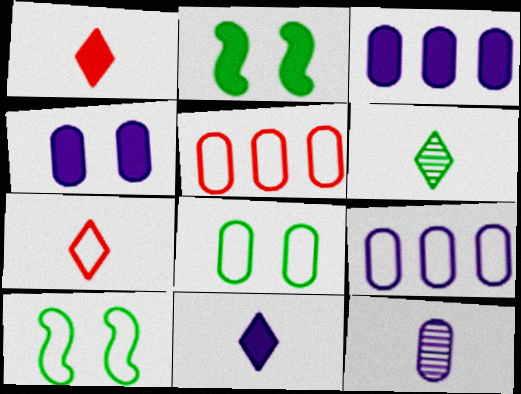[[1, 2, 3], 
[4, 9, 12], 
[6, 7, 11], 
[7, 9, 10]]